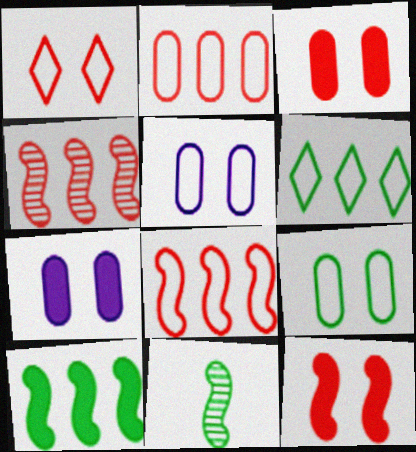[]